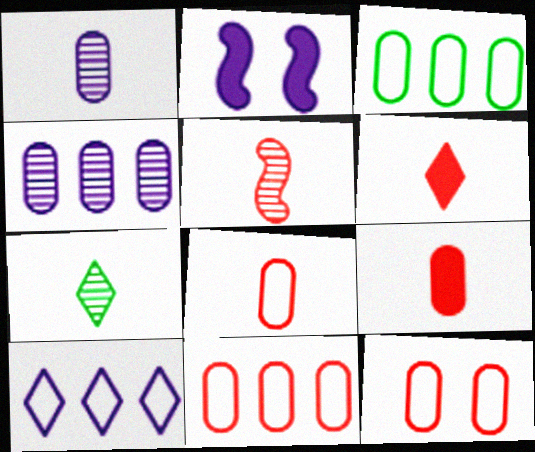[[1, 2, 10], 
[1, 5, 7], 
[2, 7, 11], 
[5, 6, 8], 
[8, 11, 12]]